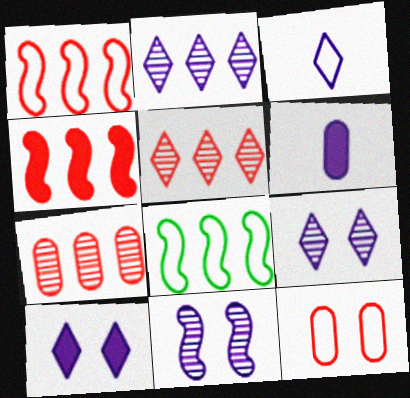[[2, 3, 10], 
[3, 8, 12]]